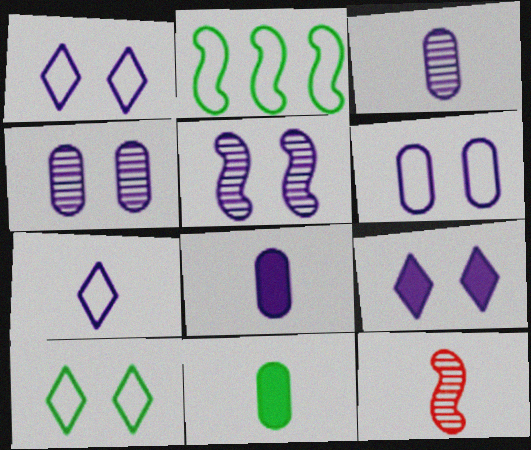[[5, 6, 9], 
[7, 11, 12]]